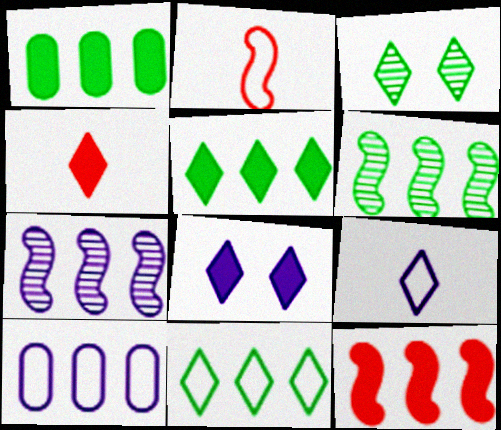[[1, 6, 11], 
[4, 5, 8]]